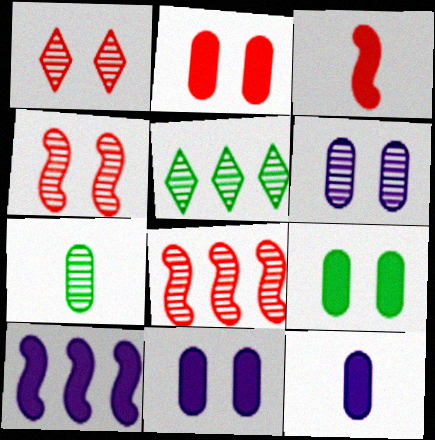[[2, 9, 11]]